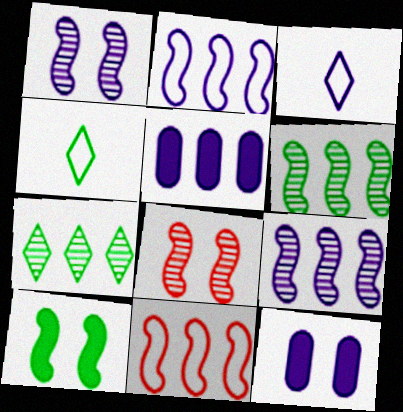[[1, 3, 5], 
[3, 9, 12], 
[4, 5, 8], 
[5, 7, 11]]